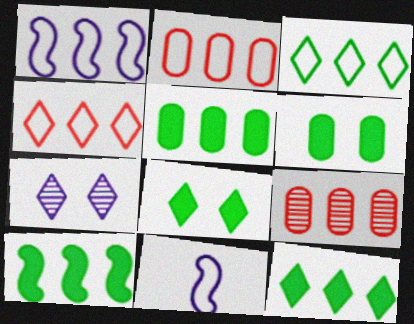[[1, 2, 3], 
[1, 9, 12], 
[5, 10, 12], 
[8, 9, 11]]